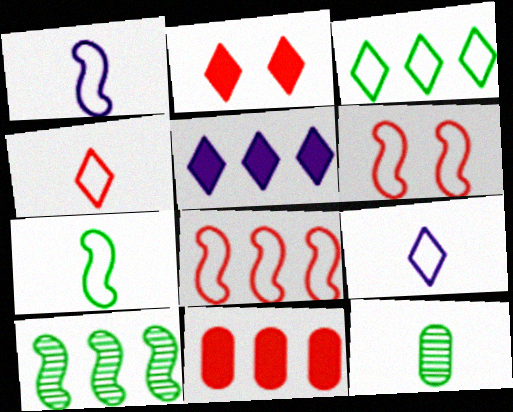[[5, 6, 12]]